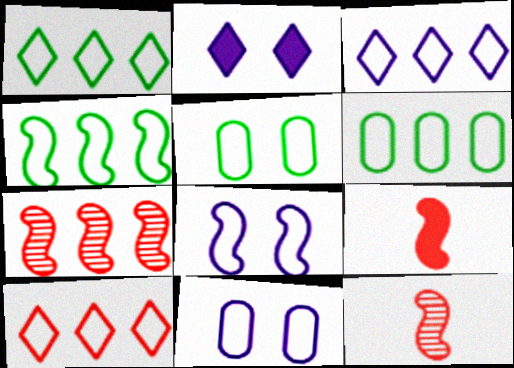[[1, 3, 10], 
[1, 4, 6], 
[2, 6, 12]]